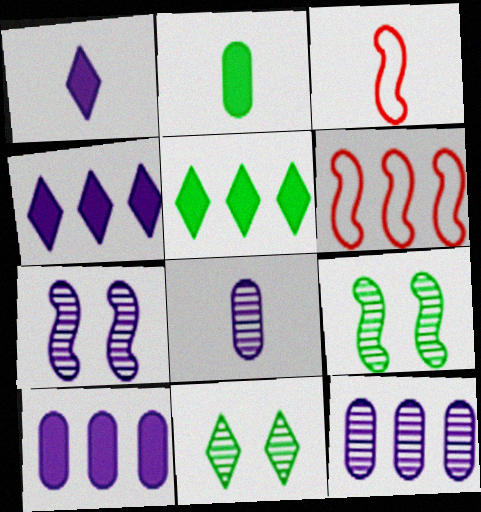[[3, 10, 11], 
[5, 6, 12]]